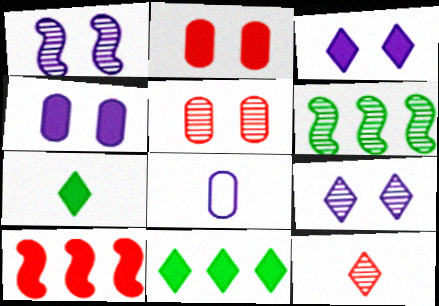[[4, 7, 10]]